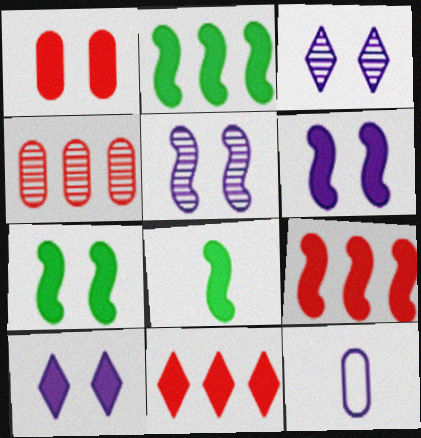[[1, 7, 10], 
[2, 7, 8], 
[6, 8, 9]]